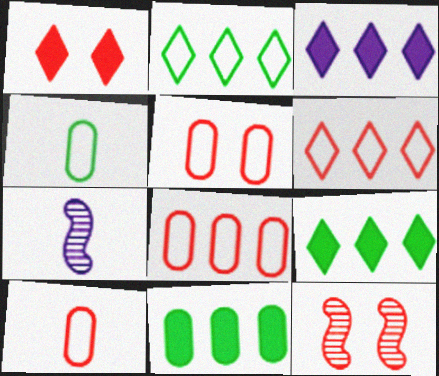[[1, 5, 12], 
[3, 4, 12], 
[5, 7, 9], 
[5, 8, 10]]